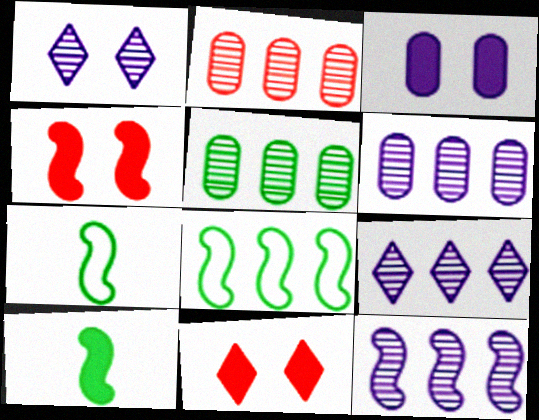[[2, 5, 6], 
[4, 7, 12], 
[6, 7, 11], 
[6, 9, 12]]